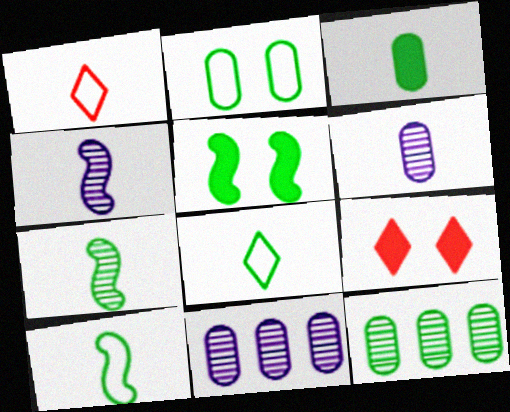[[1, 3, 4], 
[1, 5, 11], 
[2, 3, 12], 
[3, 7, 8], 
[5, 8, 12], 
[9, 10, 11]]